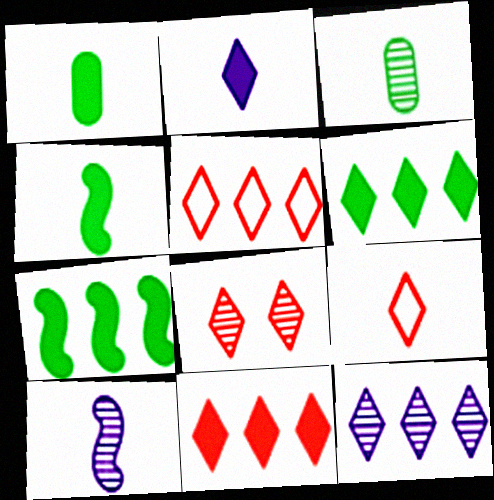[[1, 9, 10], 
[5, 6, 12], 
[8, 9, 11]]